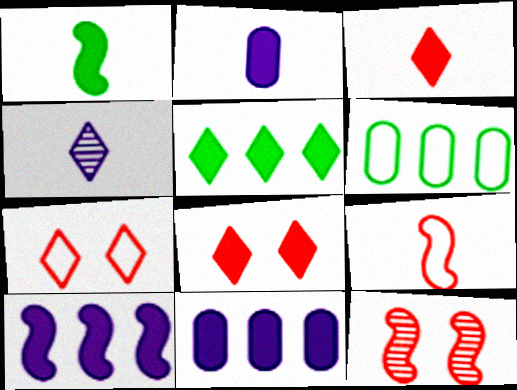[[1, 2, 3], 
[1, 8, 11], 
[4, 5, 7]]